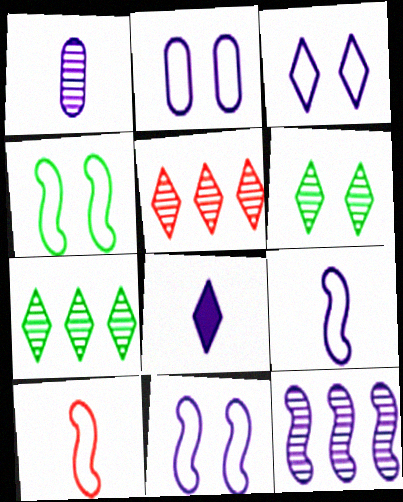[[1, 8, 9], 
[2, 3, 11], 
[2, 8, 12]]